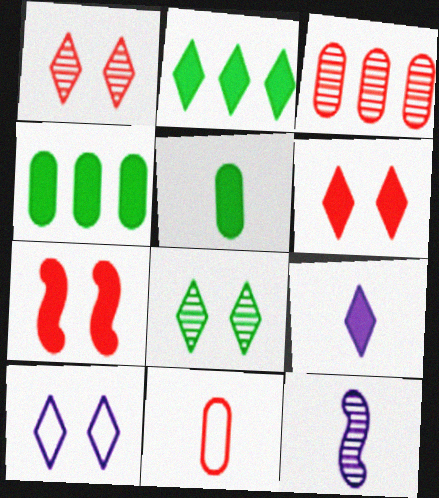[[2, 6, 9], 
[3, 8, 12], 
[4, 7, 9], 
[6, 8, 10]]